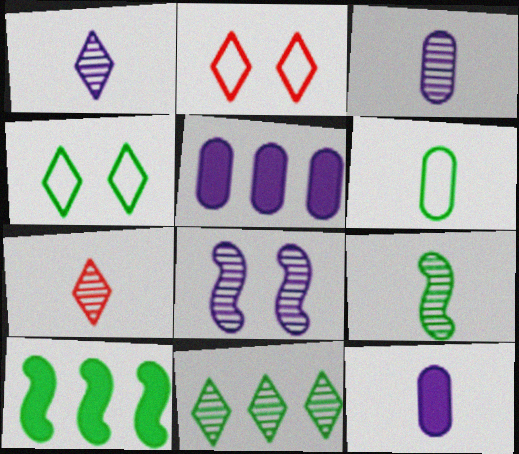[[2, 3, 10], 
[2, 5, 9], 
[3, 7, 9]]